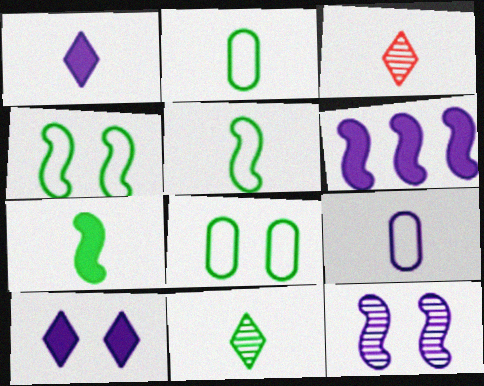[[2, 7, 11], 
[3, 6, 8], 
[3, 7, 9]]